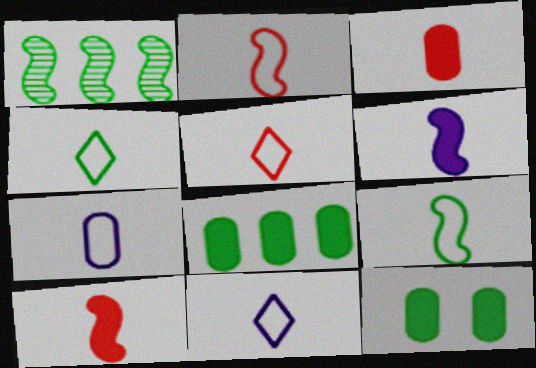[[1, 4, 12], 
[2, 4, 7], 
[4, 5, 11], 
[5, 7, 9]]